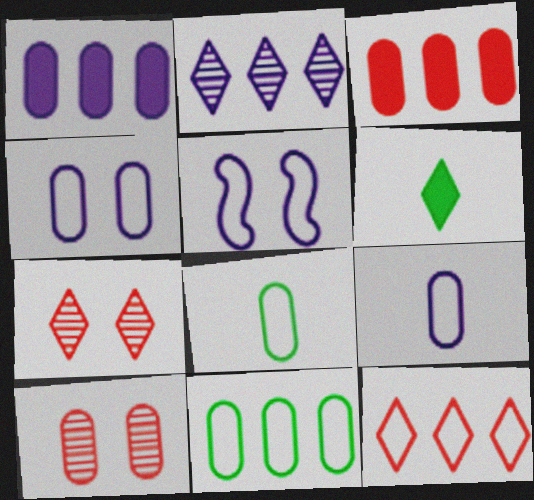[[1, 8, 10], 
[5, 8, 12]]